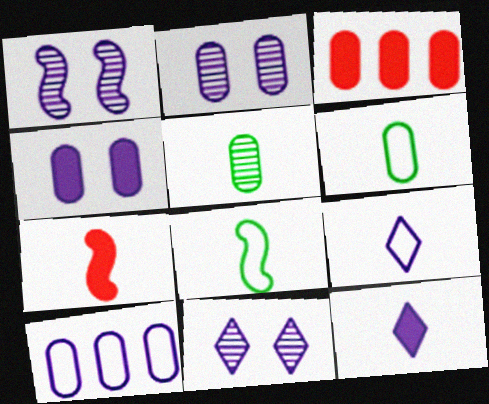[[1, 2, 11], 
[1, 10, 12], 
[2, 3, 6], 
[3, 8, 11], 
[5, 7, 9]]